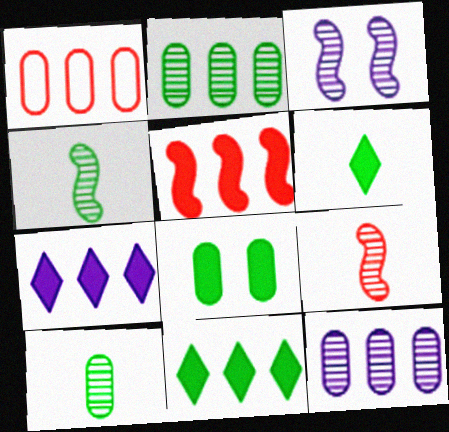[[1, 3, 6]]